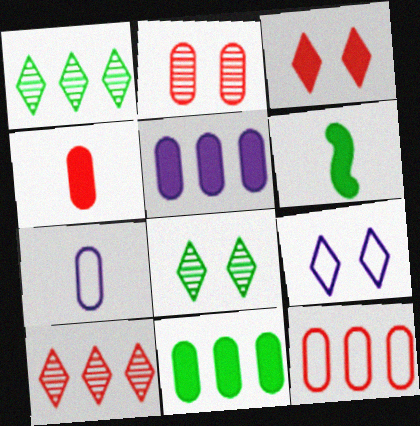[[2, 4, 12], 
[2, 7, 11], 
[3, 5, 6], 
[3, 8, 9]]